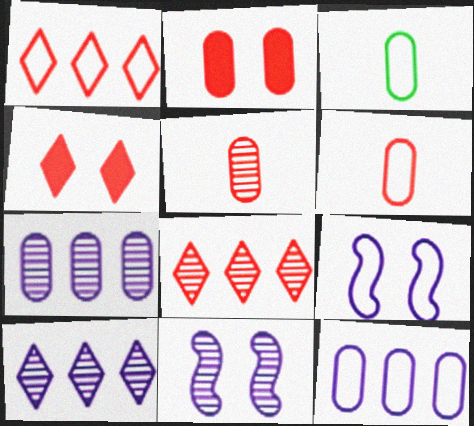[[1, 3, 9], 
[2, 3, 7]]